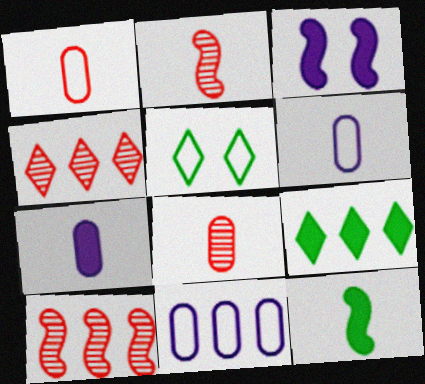[[5, 7, 10], 
[9, 10, 11]]